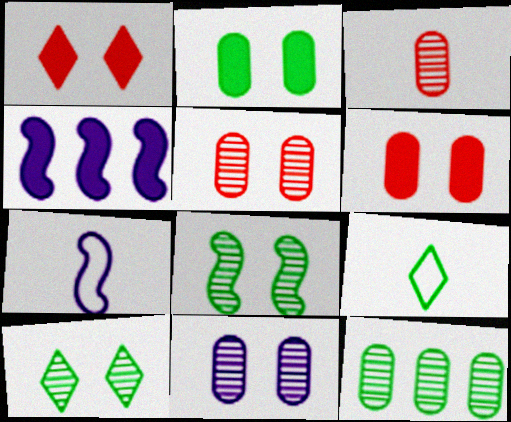[[1, 7, 12], 
[3, 11, 12], 
[4, 5, 9]]